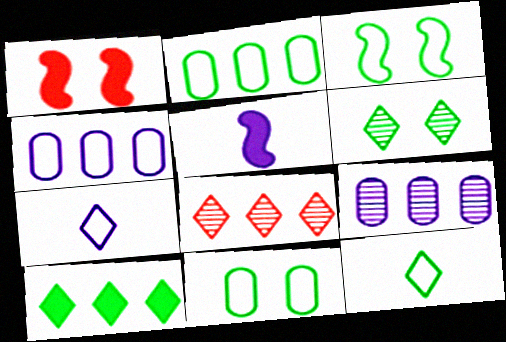[[1, 9, 12], 
[2, 3, 12], 
[5, 8, 11], 
[6, 10, 12]]